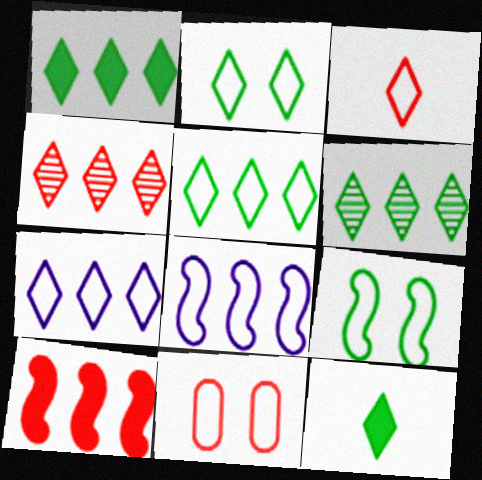[[1, 4, 7], 
[1, 5, 6], 
[2, 3, 7], 
[2, 6, 12]]